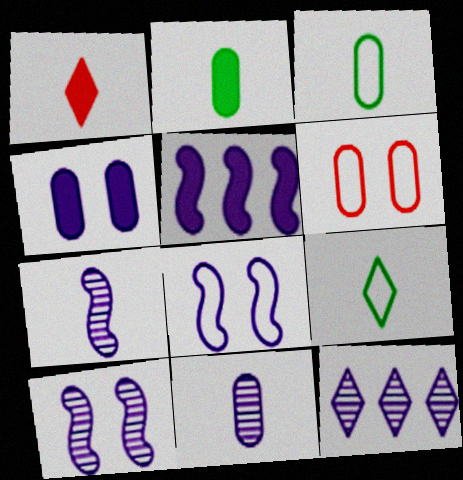[[1, 3, 7], 
[5, 7, 8], 
[10, 11, 12]]